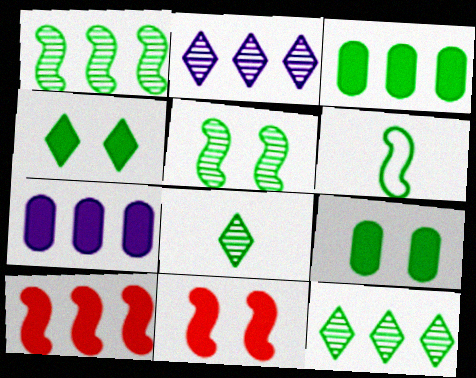[[6, 9, 12]]